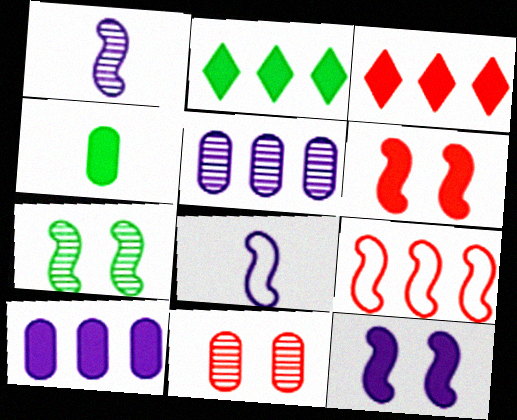[[2, 5, 9], 
[2, 8, 11], 
[3, 4, 12]]